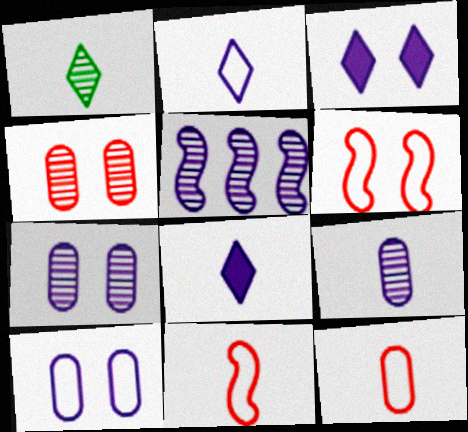[[1, 4, 5], 
[5, 8, 10]]